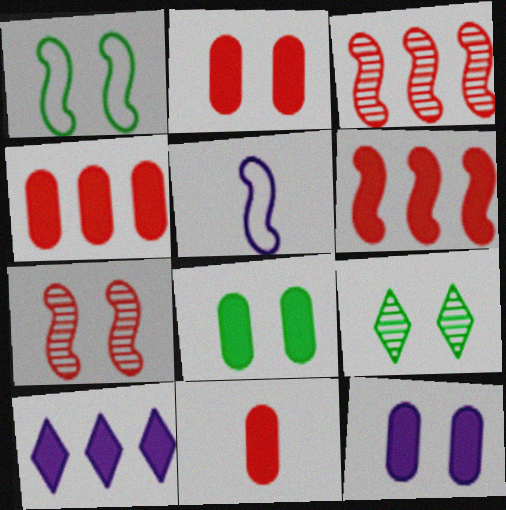[[1, 8, 9], 
[2, 4, 11], 
[2, 8, 12], 
[4, 5, 9]]